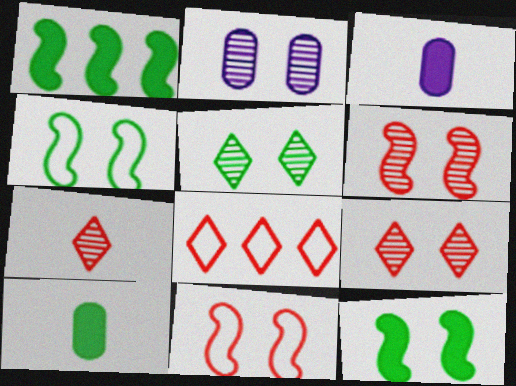[[2, 5, 6]]